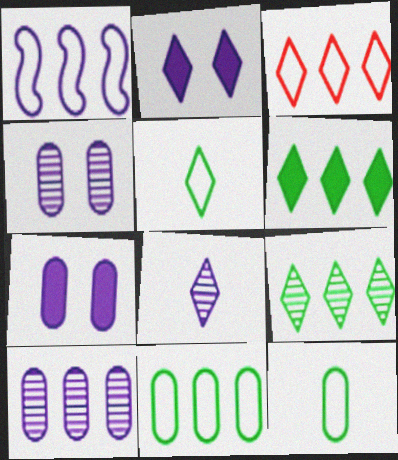[[1, 3, 11], 
[1, 7, 8]]